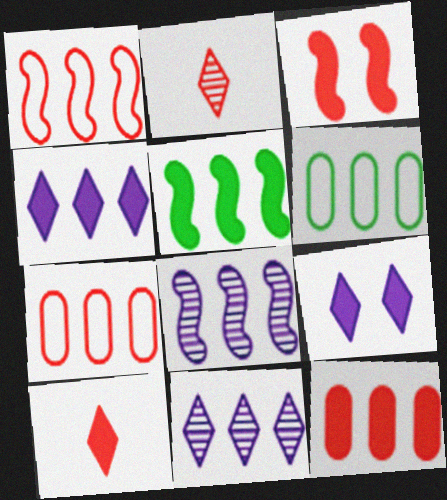[[1, 5, 8], 
[2, 3, 7], 
[3, 10, 12], 
[4, 5, 12], 
[5, 7, 11]]